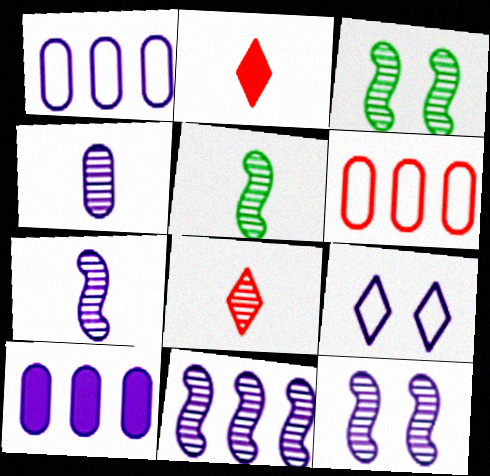[[1, 2, 3], 
[4, 5, 8], 
[7, 9, 10], 
[7, 11, 12]]